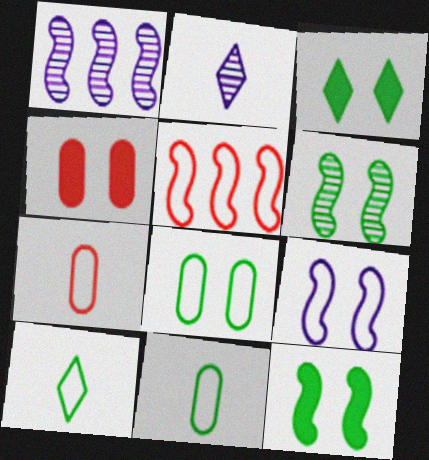[[1, 3, 7], 
[1, 4, 10], 
[3, 6, 8]]